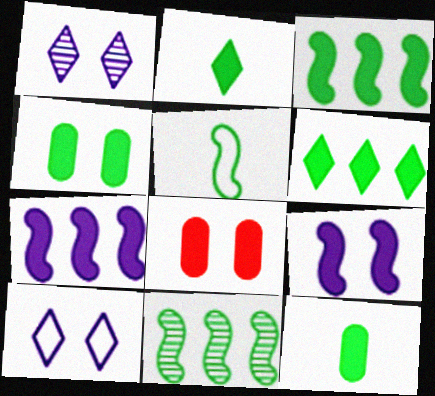[[2, 3, 4], 
[2, 7, 8]]